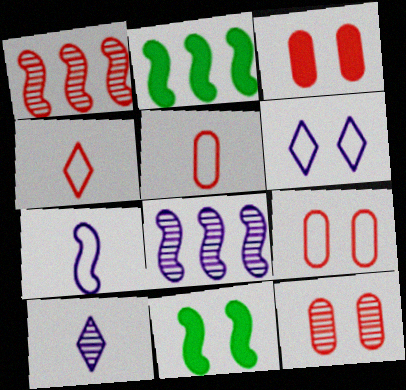[[1, 3, 4], 
[1, 7, 11], 
[2, 9, 10], 
[3, 9, 12], 
[6, 11, 12]]